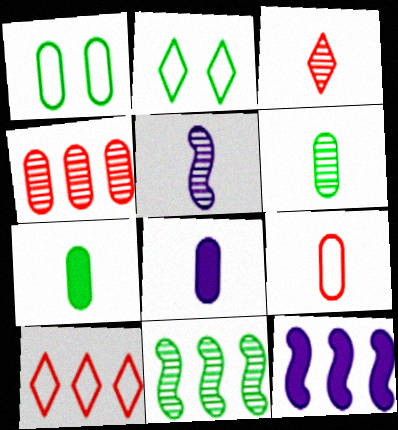[[1, 3, 12], 
[1, 4, 8], 
[2, 7, 11], 
[3, 5, 6], 
[6, 8, 9]]